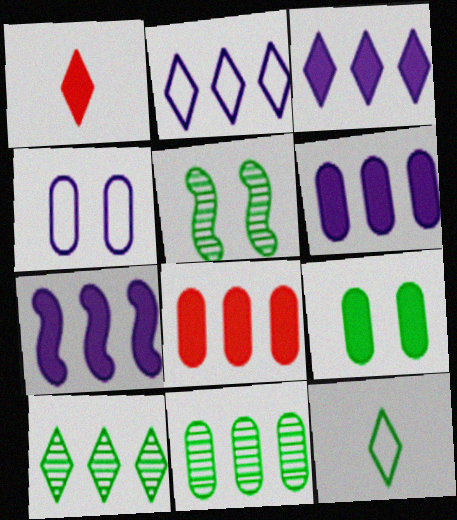[[1, 7, 9], 
[3, 6, 7]]